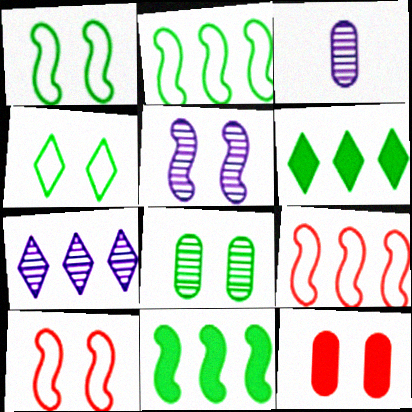[[3, 5, 7], 
[3, 6, 10], 
[4, 5, 12]]